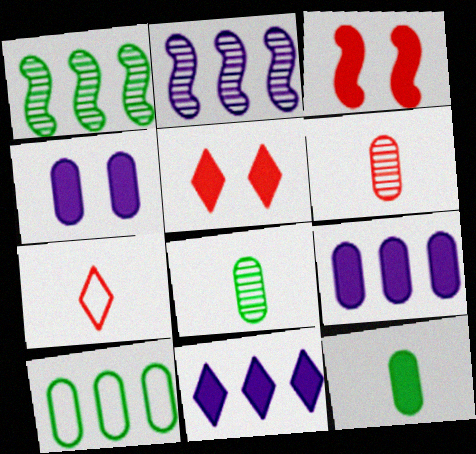[[1, 4, 7], 
[3, 11, 12], 
[4, 6, 10]]